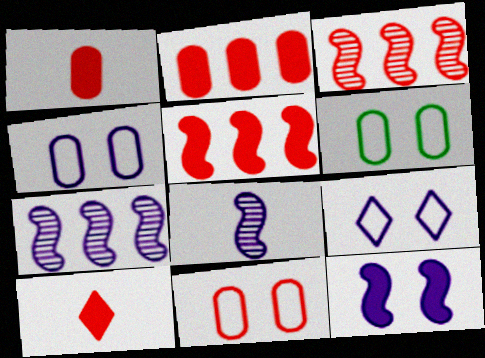[[3, 10, 11], 
[4, 6, 11], 
[6, 7, 10]]